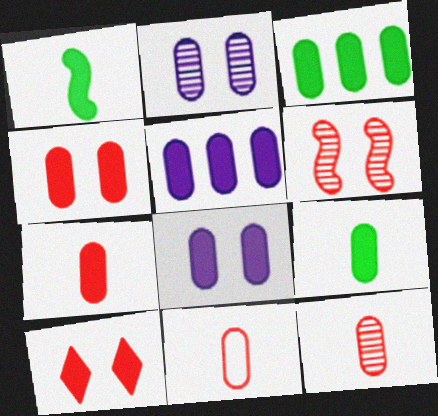[[1, 5, 10], 
[2, 3, 11], 
[3, 7, 8], 
[4, 5, 9], 
[7, 11, 12]]